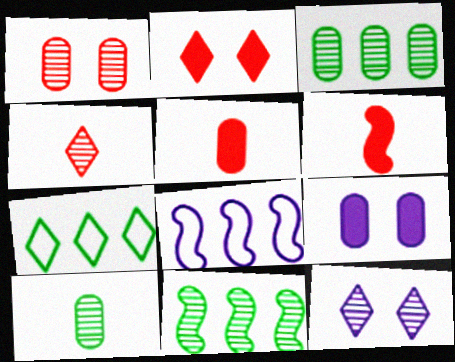[[2, 8, 10]]